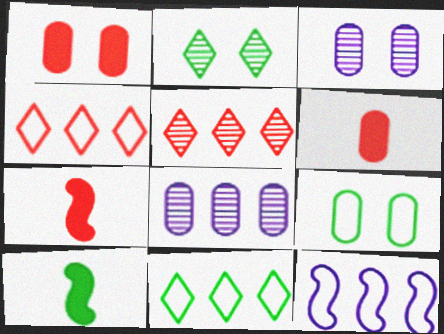[[1, 3, 9], 
[2, 6, 12], 
[3, 4, 10], 
[3, 7, 11], 
[6, 8, 9]]